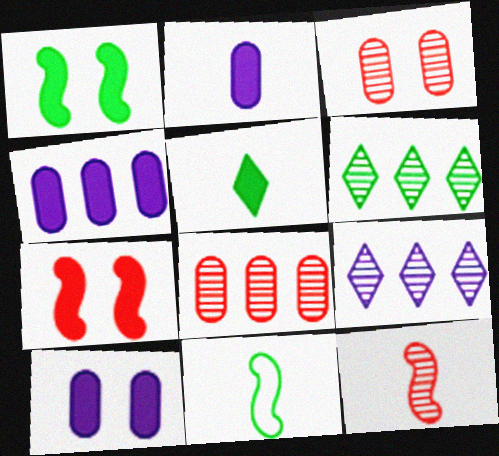[[2, 4, 10], 
[4, 5, 7]]